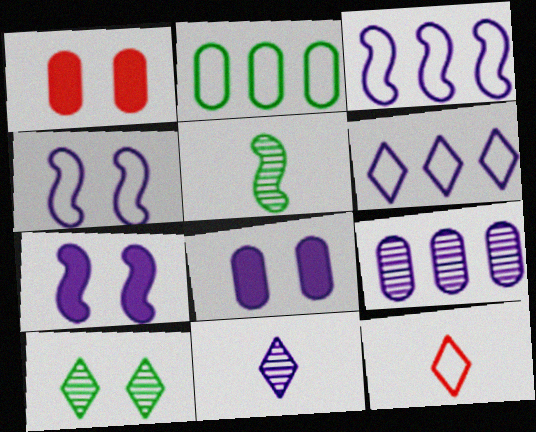[[1, 4, 10], 
[1, 5, 6], 
[2, 4, 12], 
[3, 8, 11]]